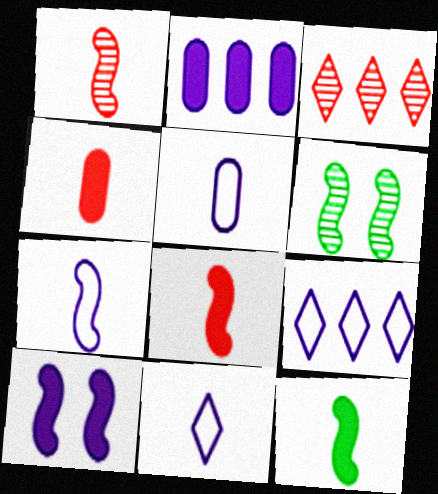[[1, 7, 12], 
[4, 6, 9], 
[5, 7, 11]]